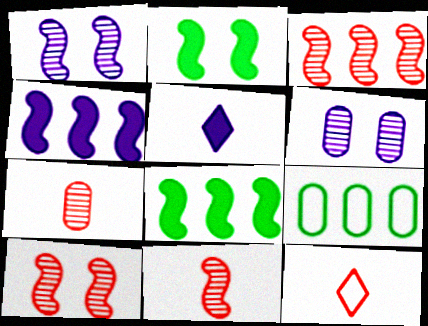[[3, 10, 11], 
[5, 9, 10], 
[6, 8, 12]]